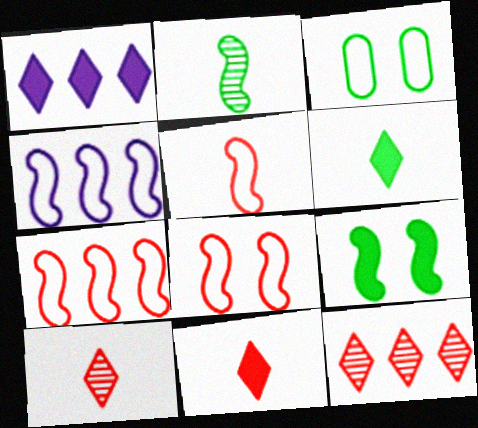[[5, 7, 8]]